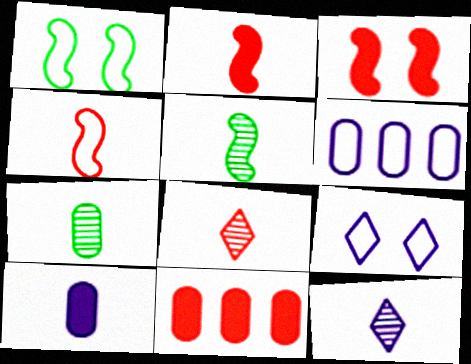[[1, 11, 12], 
[5, 9, 11]]